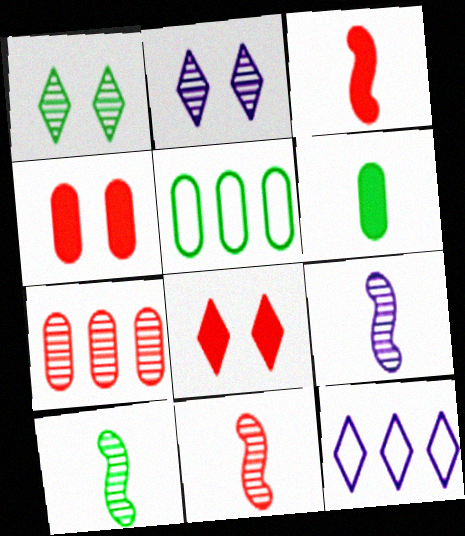[[1, 7, 9], 
[2, 3, 5], 
[2, 7, 10], 
[4, 10, 12], 
[5, 8, 9], 
[9, 10, 11]]